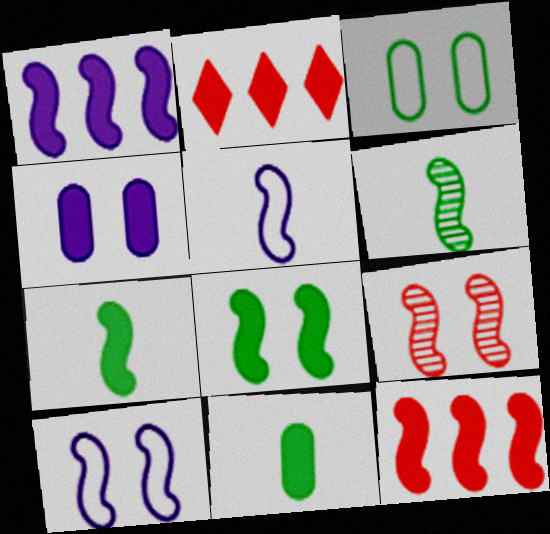[[2, 4, 7], 
[6, 10, 12], 
[8, 9, 10]]